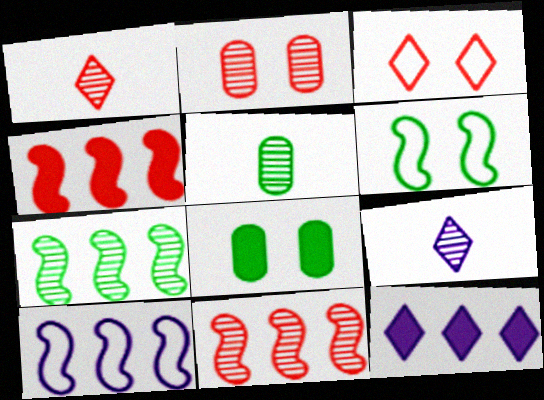[[1, 2, 11], 
[1, 8, 10], 
[2, 7, 9], 
[4, 7, 10]]